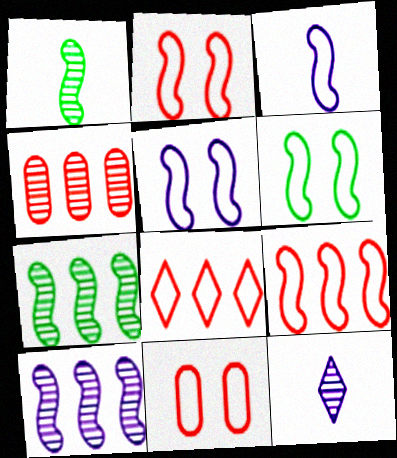[[2, 5, 6], 
[3, 6, 9]]